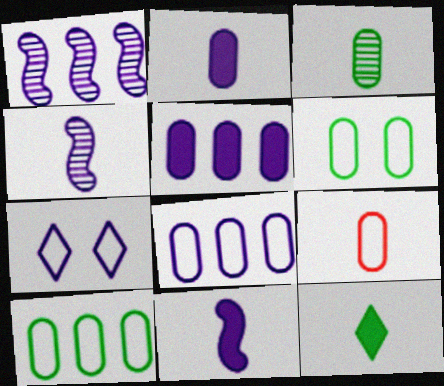[[1, 2, 7], 
[2, 3, 9], 
[4, 5, 7], 
[4, 9, 12], 
[6, 8, 9]]